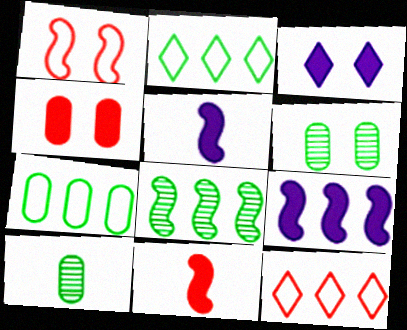[[1, 3, 6], 
[1, 5, 8], 
[5, 6, 12]]